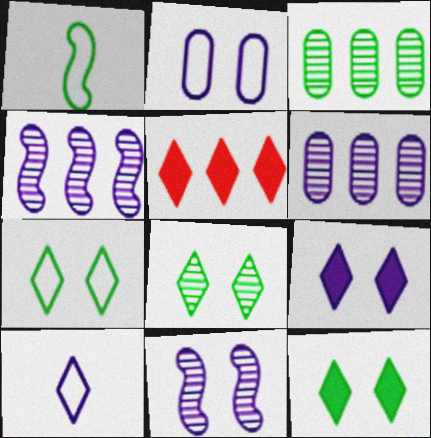[[1, 3, 12], 
[2, 9, 11], 
[5, 8, 10], 
[7, 8, 12]]